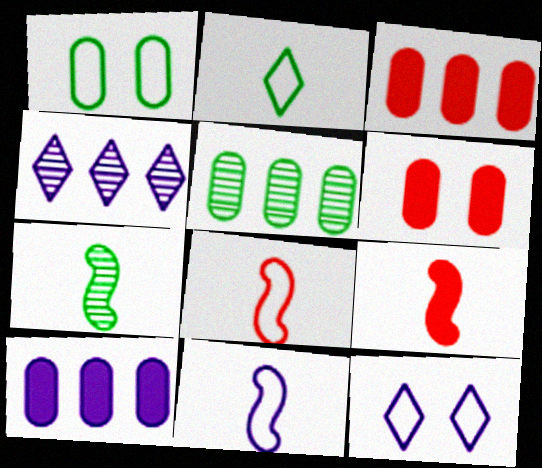[[1, 4, 9], 
[3, 7, 12], 
[5, 9, 12], 
[7, 9, 11]]